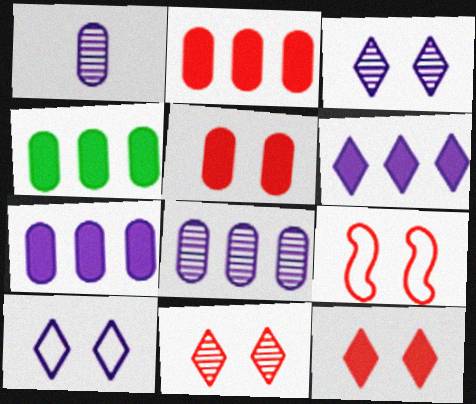[[2, 4, 7], 
[5, 9, 11]]